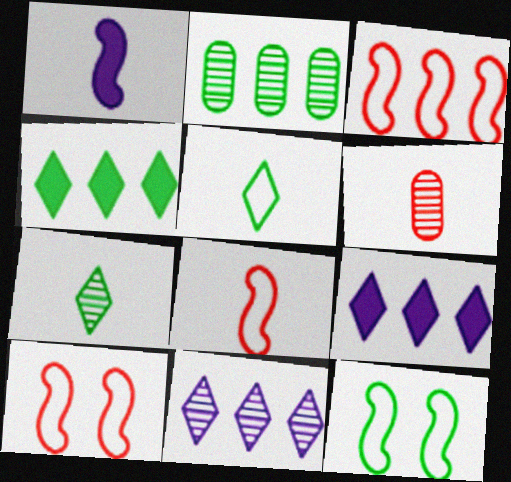[[1, 5, 6], 
[2, 3, 9], 
[3, 8, 10], 
[6, 9, 12]]